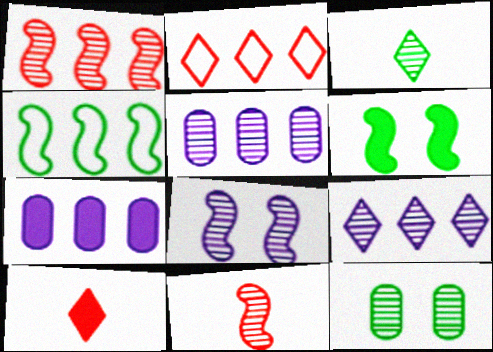[[6, 7, 10], 
[9, 11, 12]]